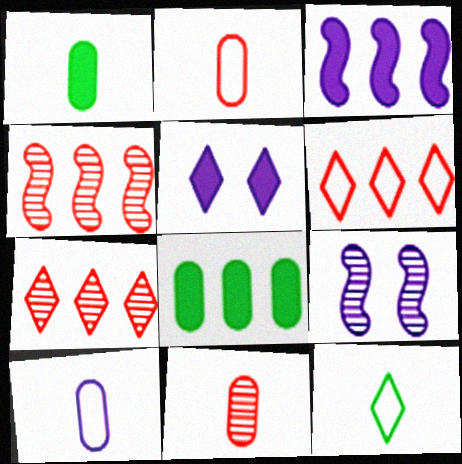[[1, 6, 9], 
[1, 10, 11], 
[5, 7, 12]]